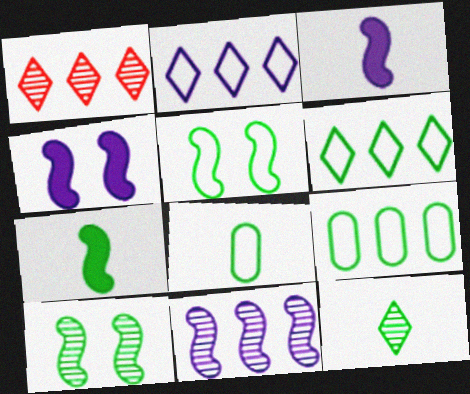[[1, 4, 8], 
[5, 6, 8], 
[7, 8, 12]]